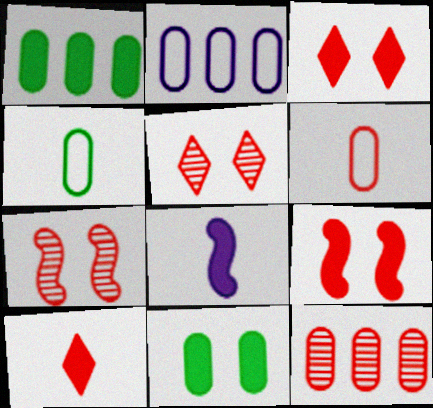[[1, 2, 12], 
[1, 3, 8]]